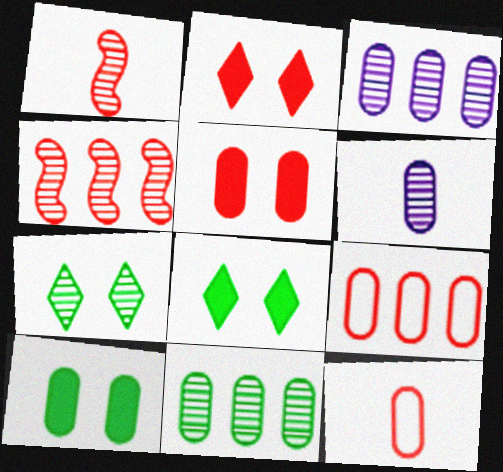[[1, 2, 9], 
[1, 3, 7], 
[2, 4, 12], 
[3, 10, 12], 
[4, 6, 7], 
[6, 9, 10]]